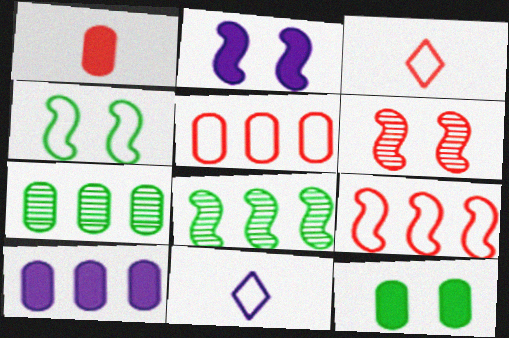[[1, 10, 12], 
[2, 3, 7], 
[2, 4, 6], 
[4, 5, 11], 
[5, 7, 10]]